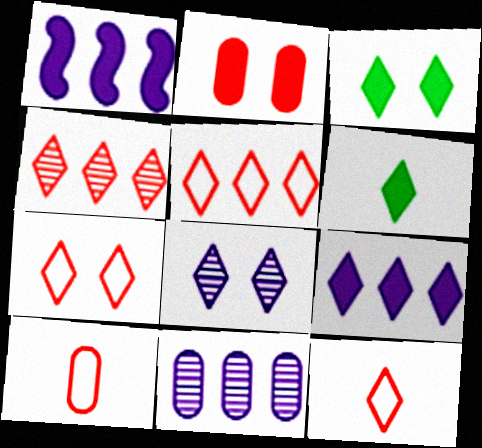[[1, 2, 6], 
[3, 7, 8], 
[5, 6, 8], 
[5, 7, 12]]